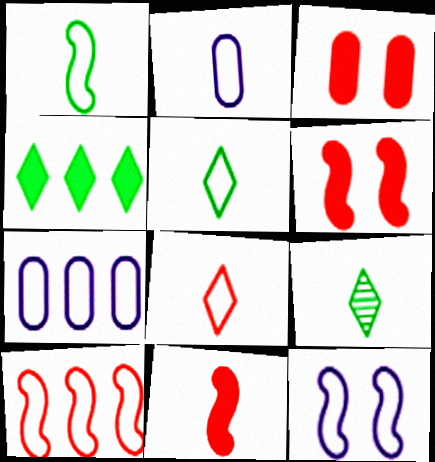[[1, 2, 8], 
[1, 10, 12], 
[2, 9, 11], 
[6, 7, 9]]